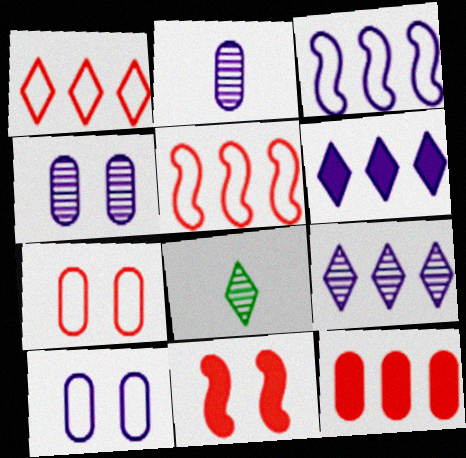[]